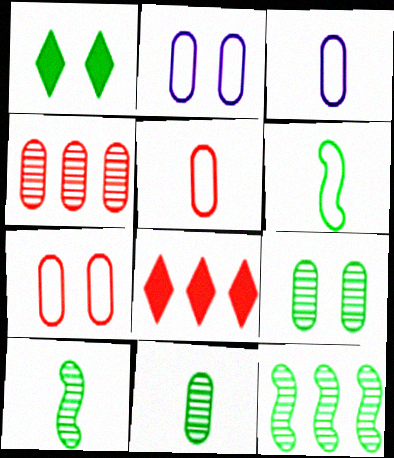[[2, 8, 10]]